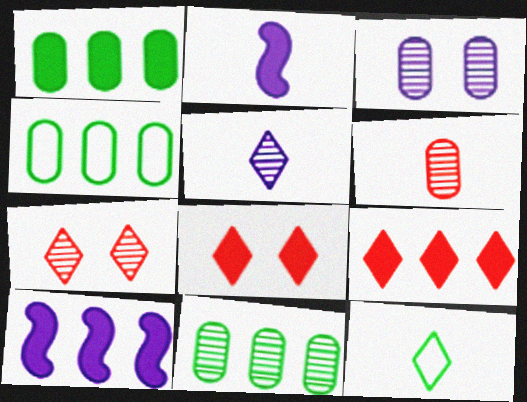[[1, 2, 8], 
[1, 4, 11], 
[1, 9, 10], 
[2, 4, 7], 
[2, 6, 12], 
[3, 6, 11]]